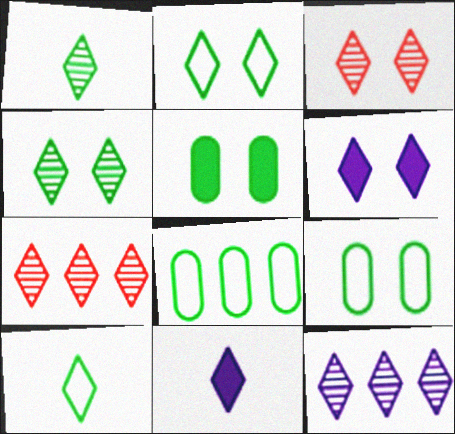[[1, 3, 12], 
[2, 3, 6], 
[2, 7, 11], 
[6, 7, 10]]